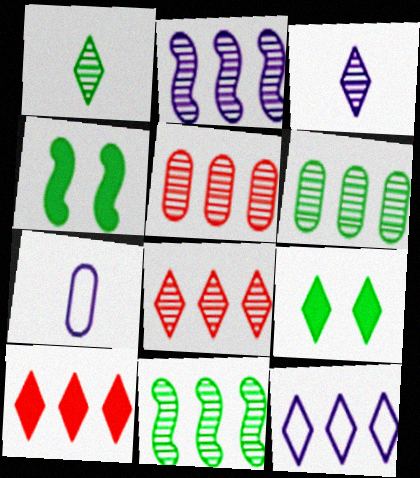[[2, 6, 8], 
[4, 7, 8]]